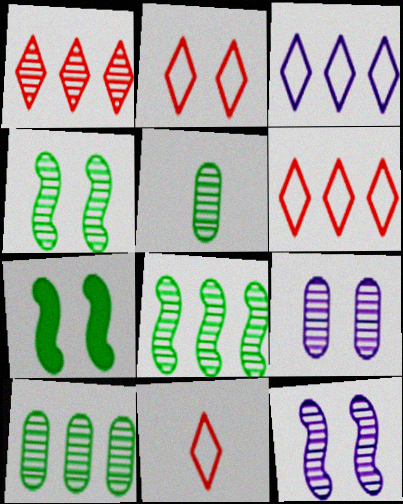[[1, 5, 12], 
[2, 6, 11], 
[2, 7, 9]]